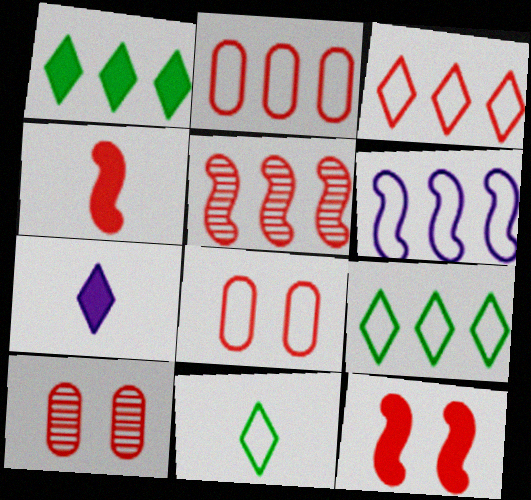[[2, 6, 9], 
[3, 4, 10], 
[6, 8, 11]]